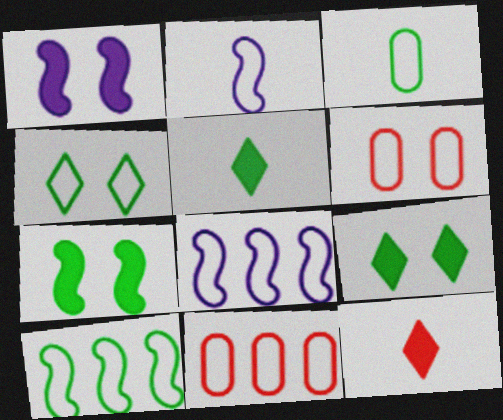[[2, 4, 11], 
[3, 4, 10]]